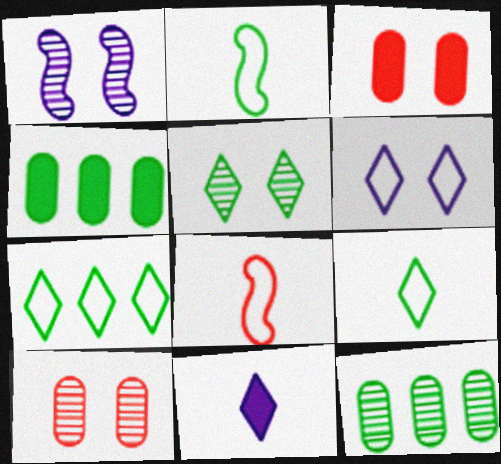[[1, 5, 10], 
[2, 4, 5]]